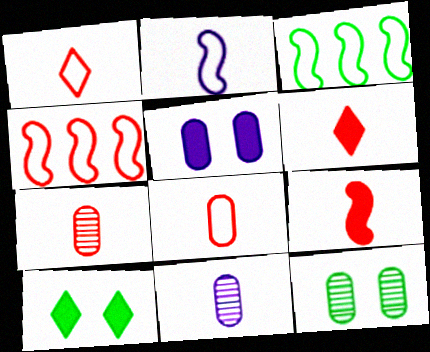[[1, 7, 9], 
[4, 10, 11]]